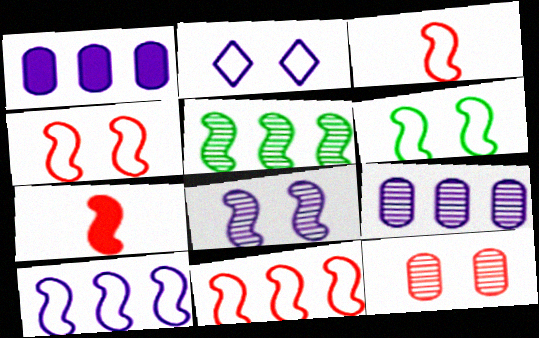[[3, 4, 11], 
[3, 6, 10]]